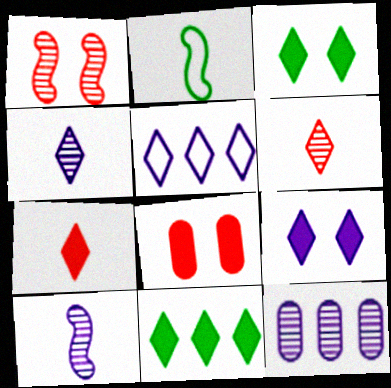[[3, 5, 6], 
[4, 5, 9], 
[7, 9, 11]]